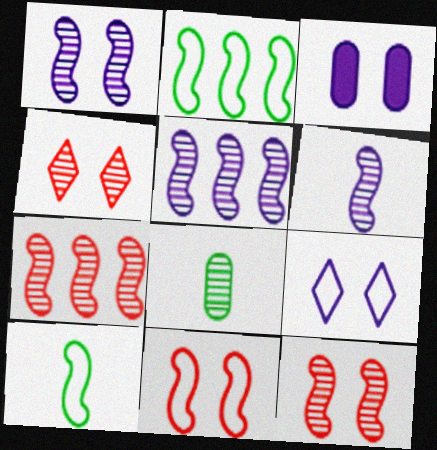[[1, 3, 9], 
[1, 5, 6], 
[4, 5, 8]]